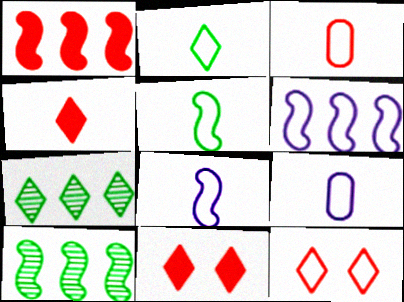[[1, 6, 10], 
[2, 3, 8], 
[9, 10, 11]]